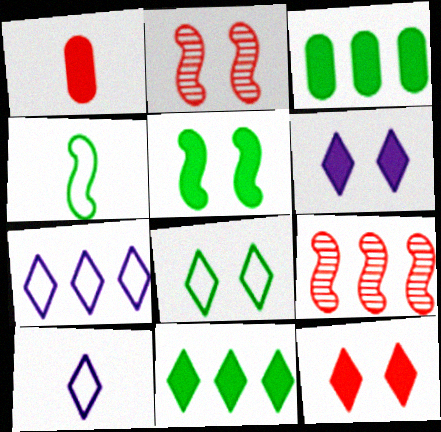[[2, 3, 10], 
[3, 7, 9]]